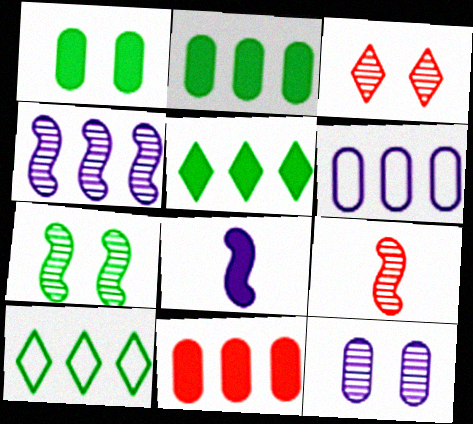[[3, 7, 12], 
[4, 7, 9], 
[4, 10, 11]]